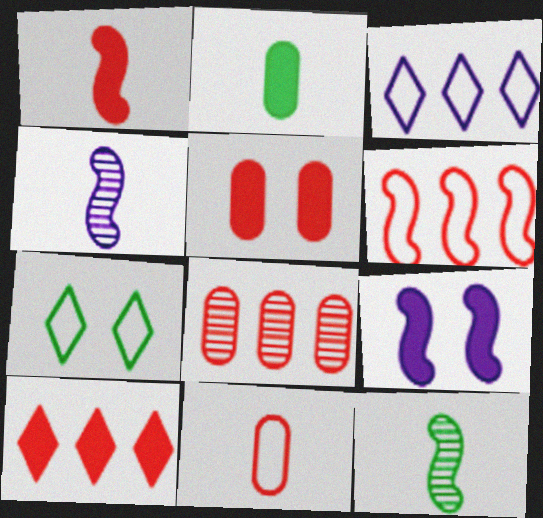[[1, 5, 10], 
[2, 9, 10], 
[3, 5, 12], 
[5, 8, 11], 
[6, 8, 10], 
[6, 9, 12]]